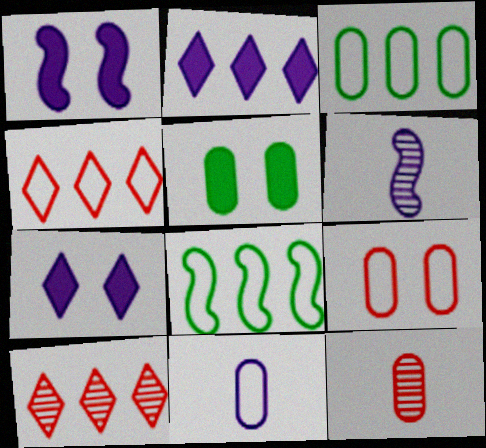[[3, 9, 11], 
[4, 5, 6], 
[7, 8, 12]]